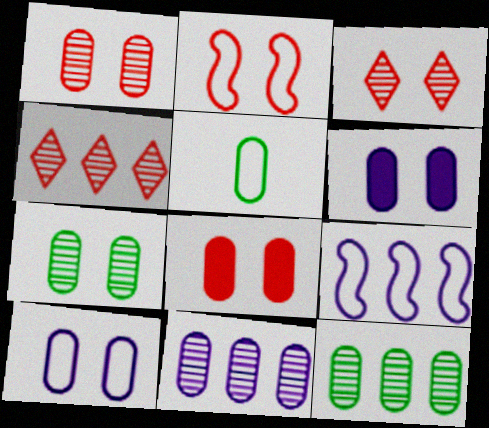[[2, 3, 8], 
[5, 8, 11], 
[7, 8, 10]]